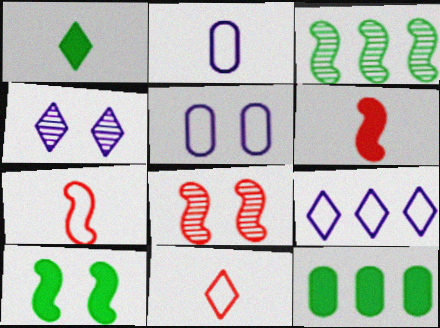[[1, 10, 12], 
[4, 7, 12]]